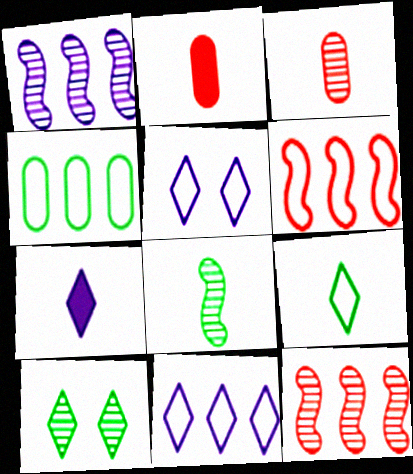[[1, 3, 10], 
[4, 6, 11]]